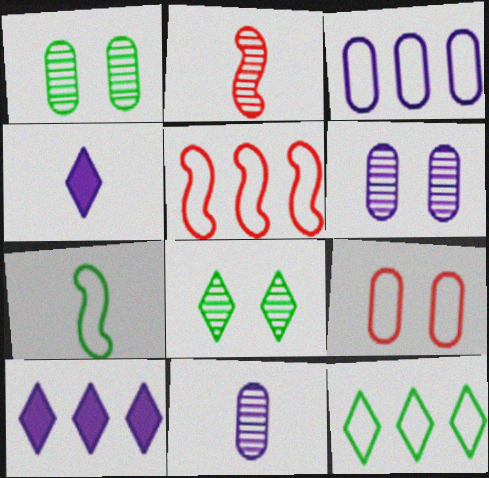[[1, 4, 5], 
[3, 5, 12]]